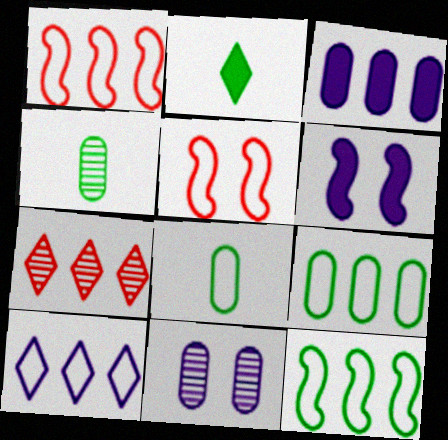[[1, 2, 11], 
[1, 9, 10], 
[3, 7, 12], 
[5, 8, 10], 
[6, 7, 8]]